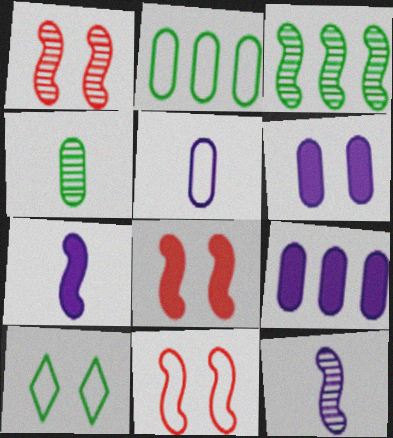[[1, 3, 12], 
[1, 6, 10], 
[1, 8, 11], 
[3, 7, 11]]